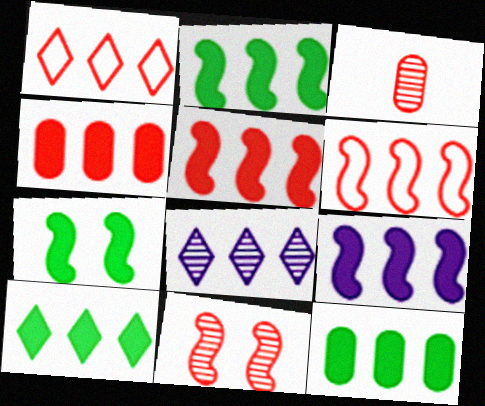[[1, 8, 10], 
[2, 5, 9], 
[2, 10, 12], 
[4, 9, 10], 
[6, 8, 12]]